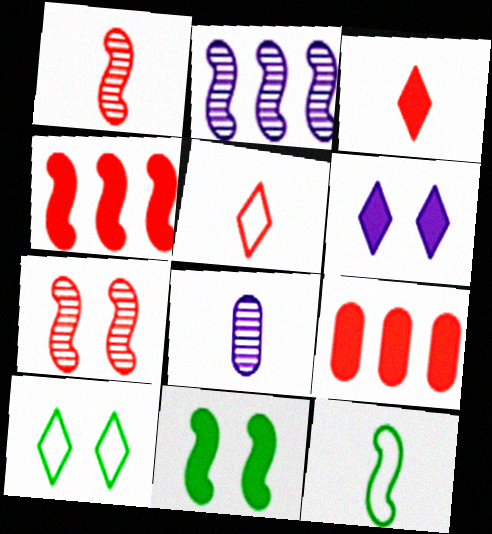[[3, 8, 12], 
[4, 8, 10], 
[5, 7, 9]]